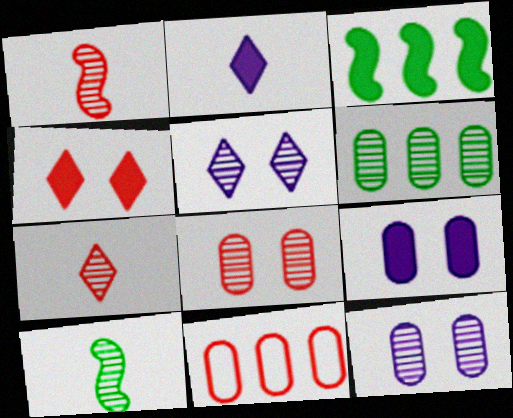[[1, 4, 11], 
[1, 5, 6]]